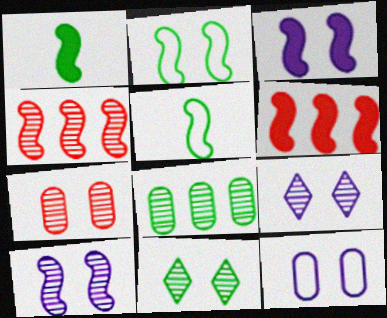[[1, 3, 6], 
[3, 4, 5], 
[3, 9, 12], 
[5, 6, 10], 
[7, 10, 11]]